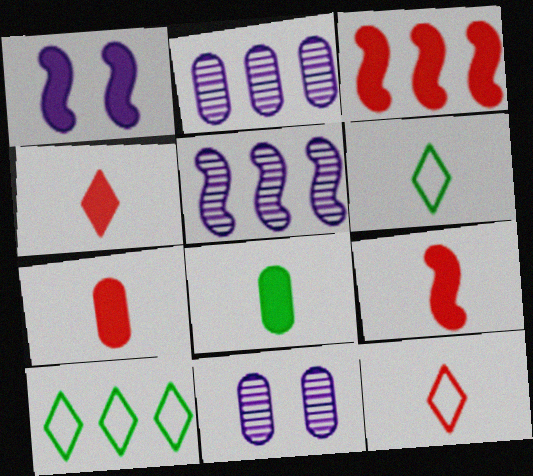[[2, 3, 10], 
[3, 6, 11], 
[4, 7, 9], 
[9, 10, 11]]